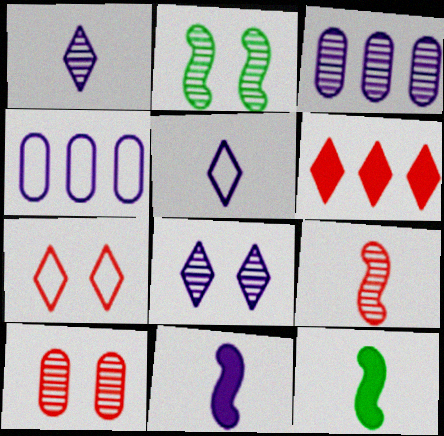[[2, 8, 10], 
[3, 7, 12], 
[4, 8, 11]]